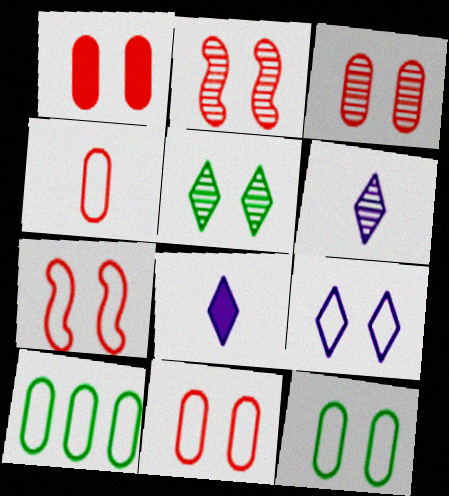[[1, 3, 11], 
[2, 8, 10], 
[7, 9, 12]]